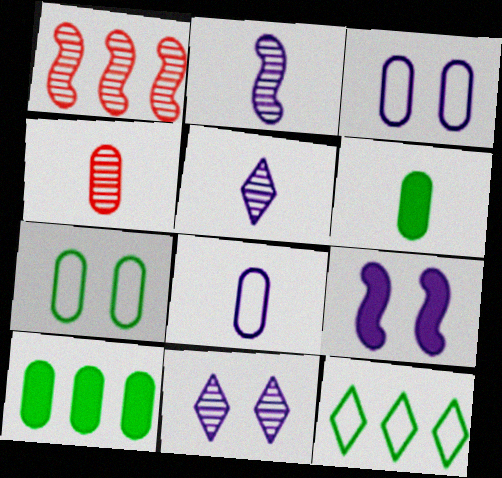[[3, 4, 10], 
[3, 9, 11], 
[4, 6, 8], 
[4, 9, 12]]